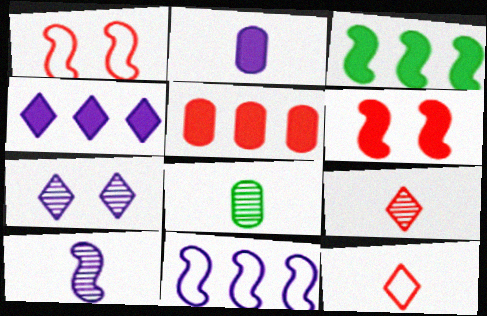[[1, 3, 10], 
[1, 4, 8], 
[1, 5, 9], 
[2, 7, 11], 
[3, 4, 5], 
[8, 9, 10]]